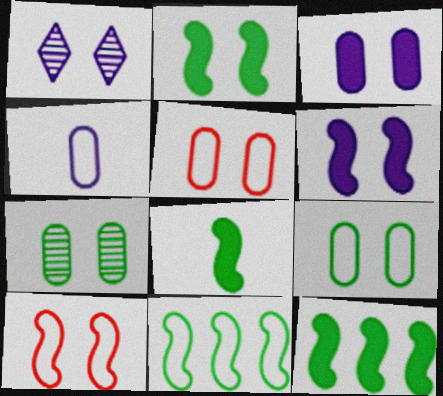[[1, 2, 5], 
[2, 8, 12], 
[3, 5, 7]]